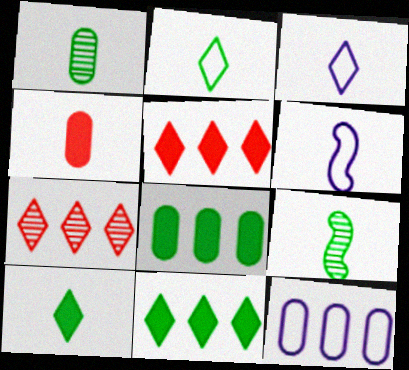[[3, 4, 9]]